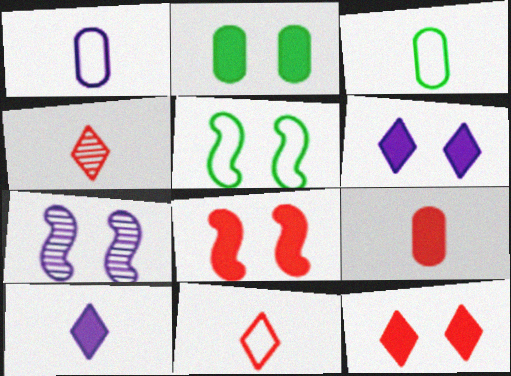[[2, 6, 8], 
[5, 7, 8]]